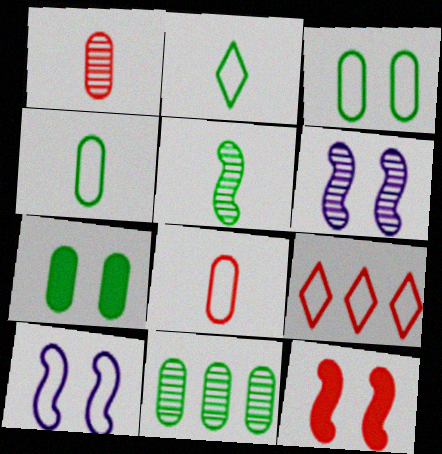[[1, 9, 12], 
[4, 7, 11], 
[4, 9, 10]]